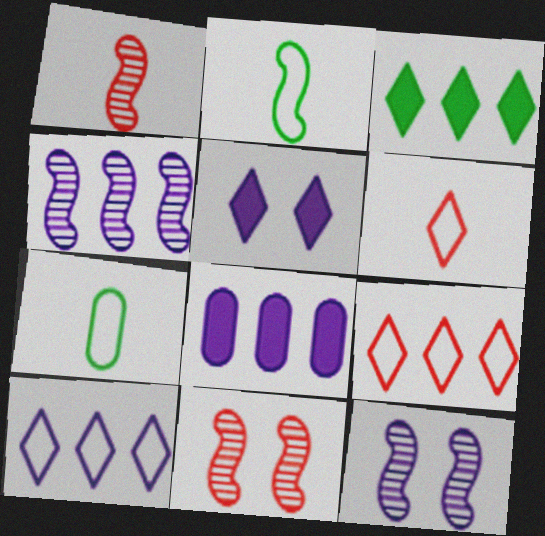[[4, 8, 10]]